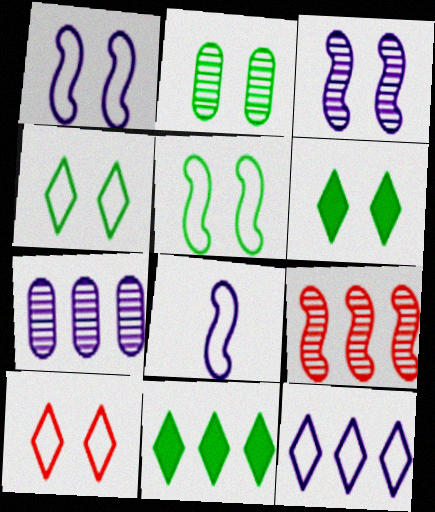[[2, 5, 6]]